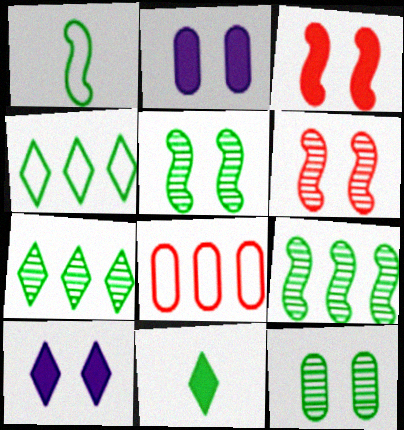[]